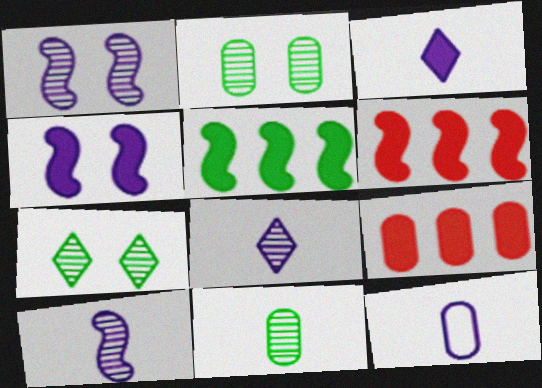[[2, 9, 12], 
[3, 10, 12], 
[6, 7, 12]]